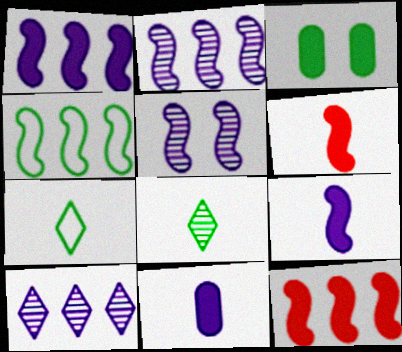[[2, 4, 12], 
[3, 4, 8], 
[4, 5, 6]]